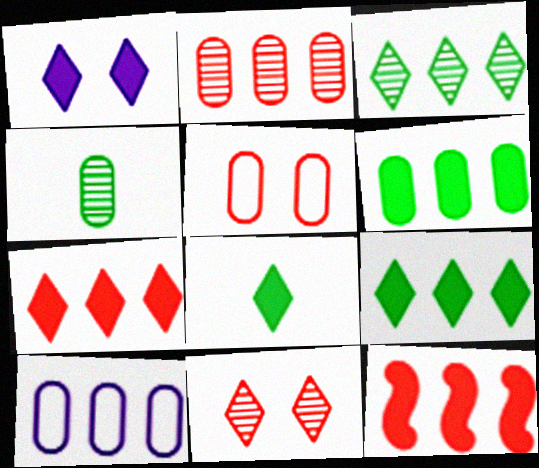[[1, 7, 8], 
[2, 6, 10], 
[3, 10, 12]]